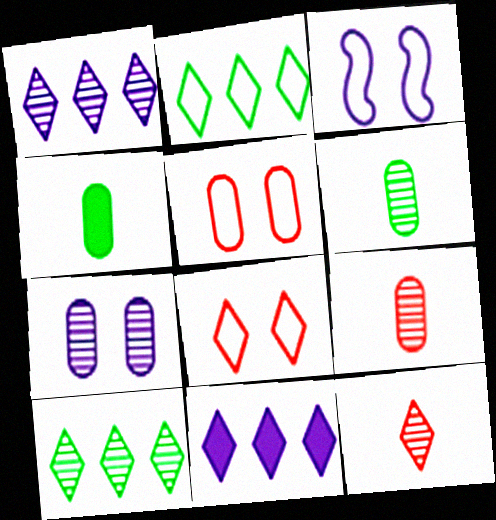[]